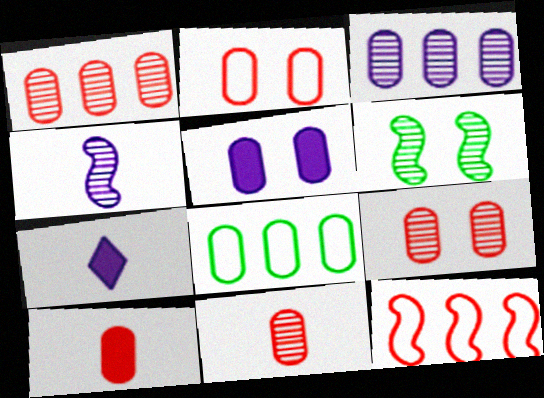[[1, 2, 10], 
[1, 9, 11], 
[5, 8, 11]]